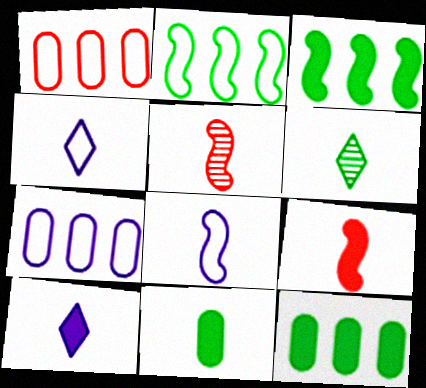[[4, 5, 11], 
[9, 10, 11]]